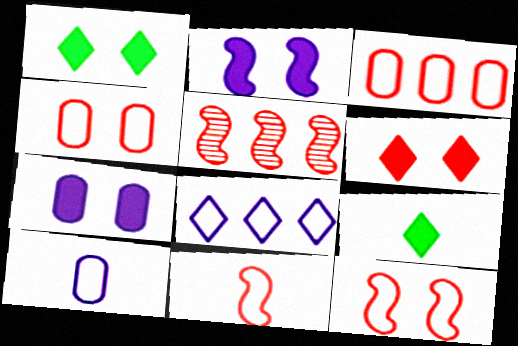[[1, 5, 10]]